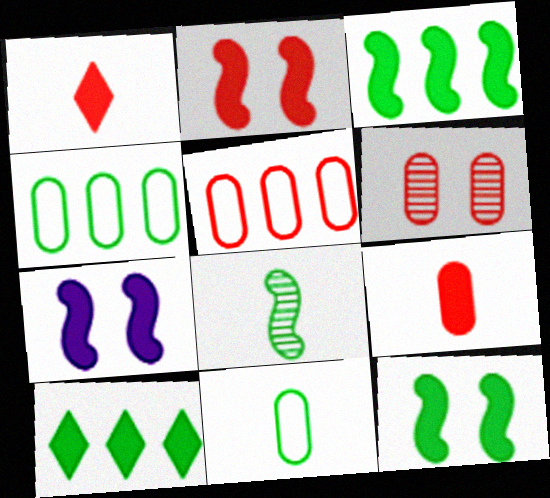[[2, 7, 12], 
[5, 6, 9], 
[7, 9, 10]]